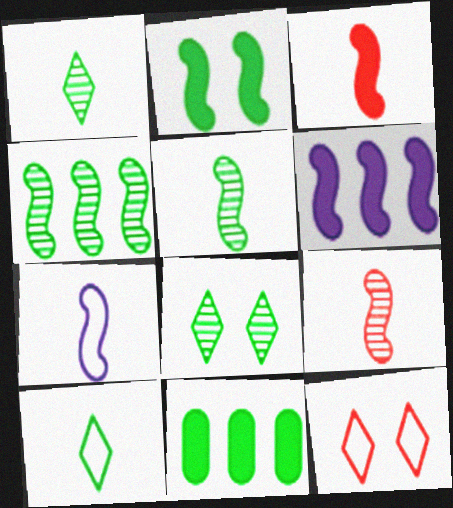[[2, 3, 6], 
[3, 5, 7]]